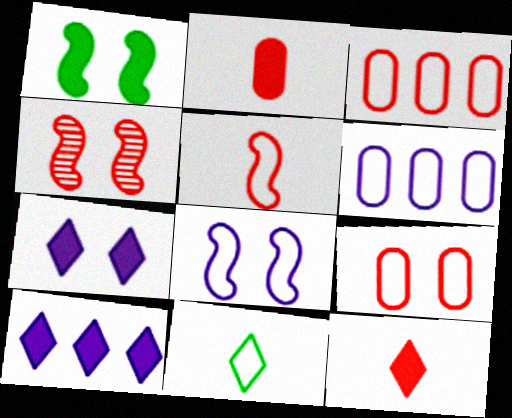[[1, 2, 10], 
[1, 4, 8], 
[3, 4, 12], 
[3, 8, 11]]